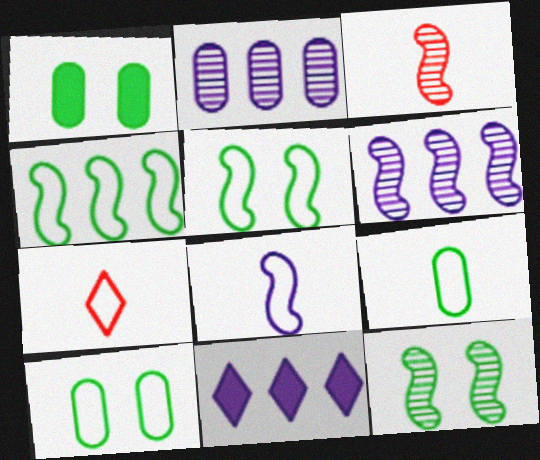[[1, 6, 7], 
[3, 6, 12], 
[3, 10, 11], 
[7, 8, 9]]